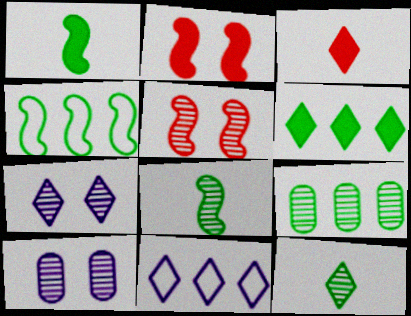[[3, 4, 10], 
[4, 6, 9]]